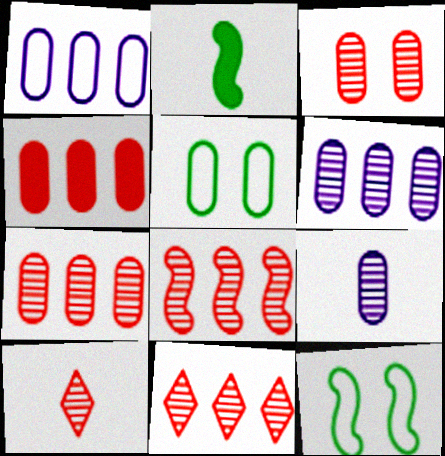[[3, 8, 10], 
[4, 5, 9], 
[7, 8, 11]]